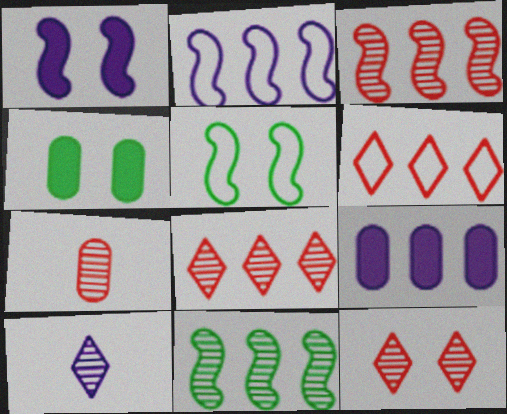[[3, 7, 12], 
[6, 9, 11]]